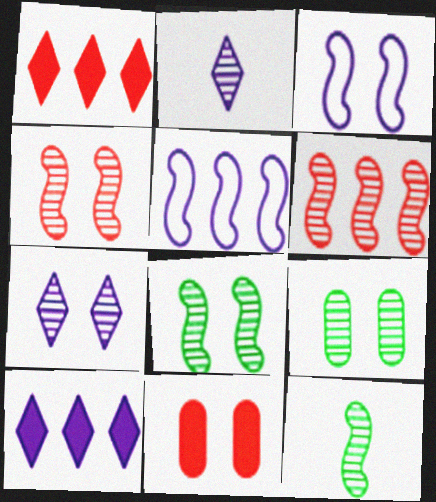[[2, 6, 9], 
[4, 7, 9]]